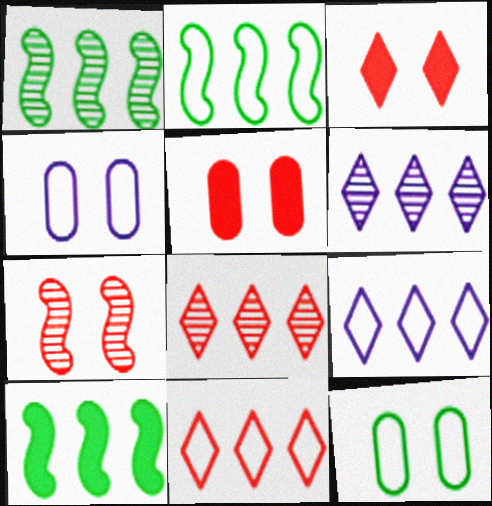[[1, 2, 10]]